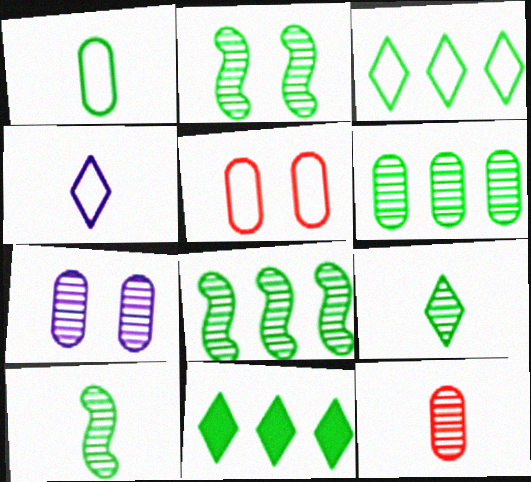[[1, 2, 11], 
[2, 6, 9], 
[2, 8, 10], 
[6, 7, 12]]